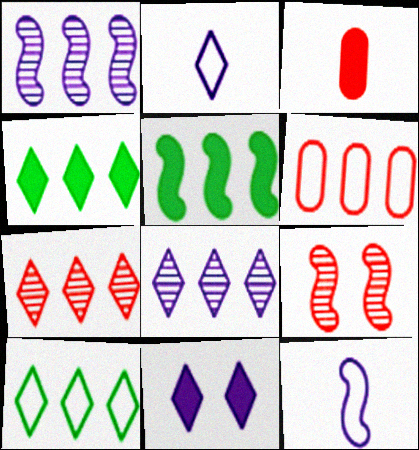[[1, 4, 6], 
[2, 8, 11], 
[3, 5, 11], 
[5, 6, 8], 
[5, 9, 12]]